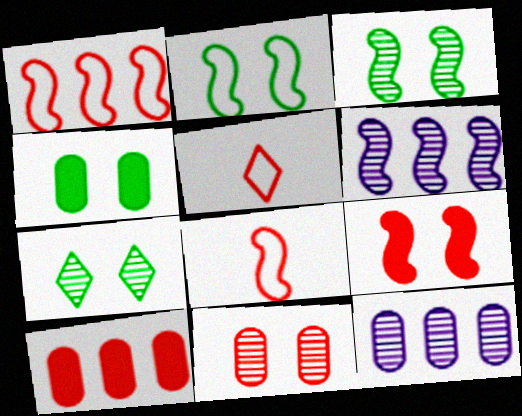[[2, 4, 7], 
[4, 5, 6]]